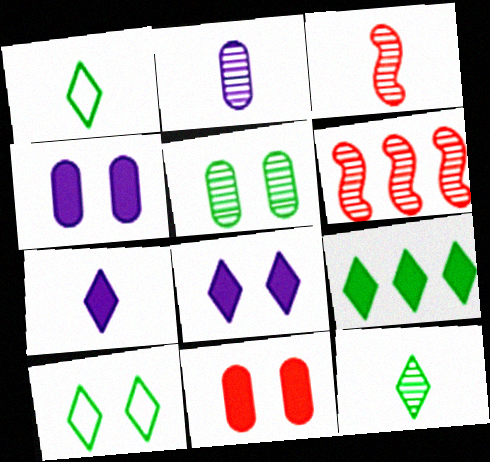[[1, 4, 6], 
[2, 3, 12], 
[9, 10, 12]]